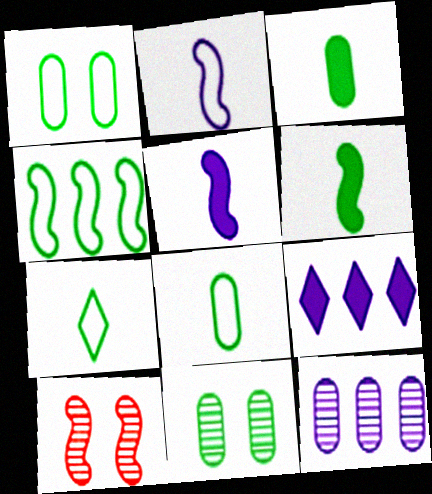[[1, 4, 7], 
[4, 5, 10], 
[8, 9, 10]]